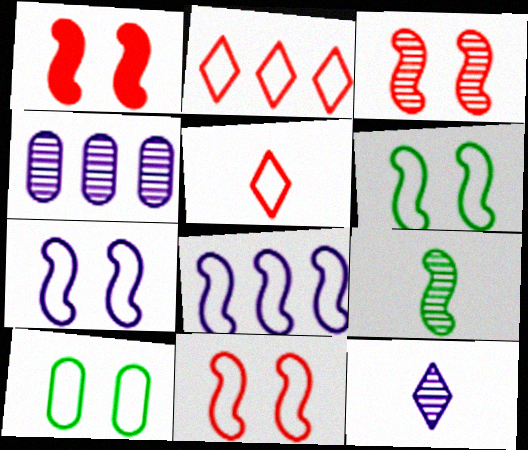[[1, 3, 11], 
[1, 8, 9], 
[5, 8, 10], 
[6, 7, 11]]